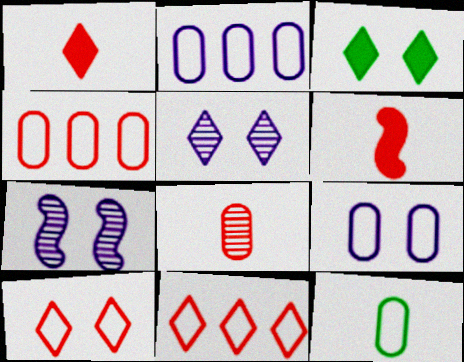[[3, 5, 10], 
[4, 9, 12]]